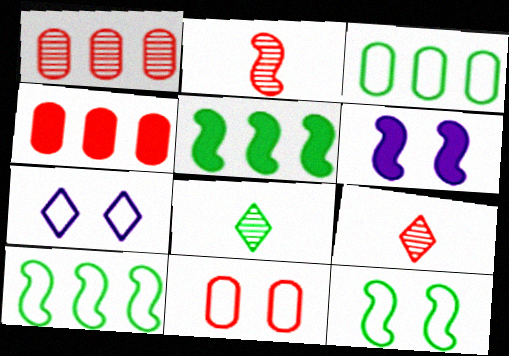[[2, 6, 10], 
[3, 6, 9], 
[7, 11, 12]]